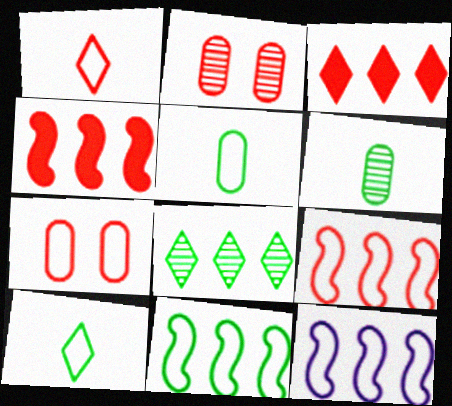[[1, 2, 4], 
[1, 7, 9], 
[7, 10, 12], 
[9, 11, 12]]